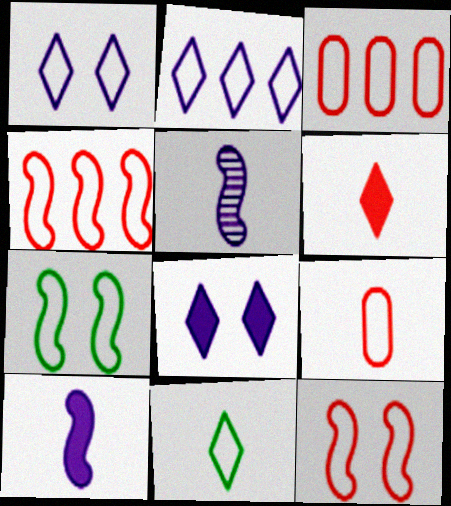[[2, 7, 9]]